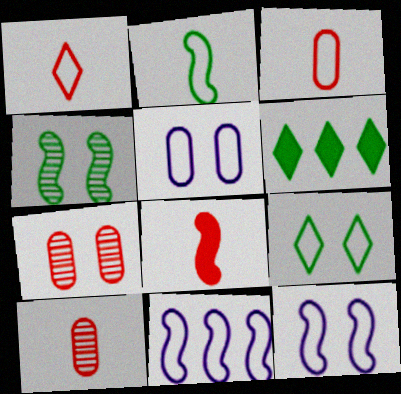[[1, 8, 10], 
[3, 9, 11], 
[4, 8, 11], 
[6, 10, 12]]